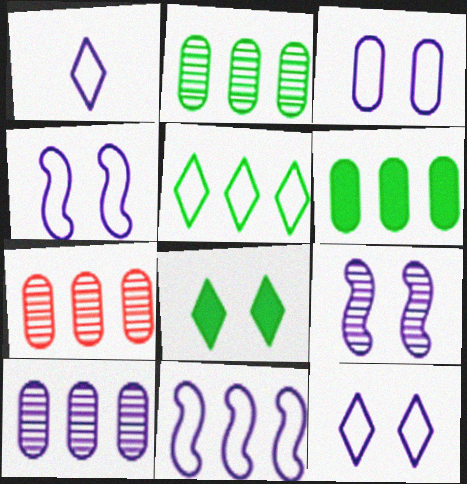[[1, 3, 11], 
[2, 7, 10], 
[3, 4, 12]]